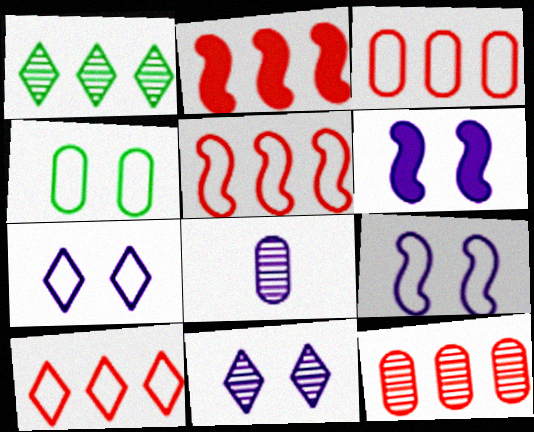[[2, 10, 12], 
[3, 5, 10]]